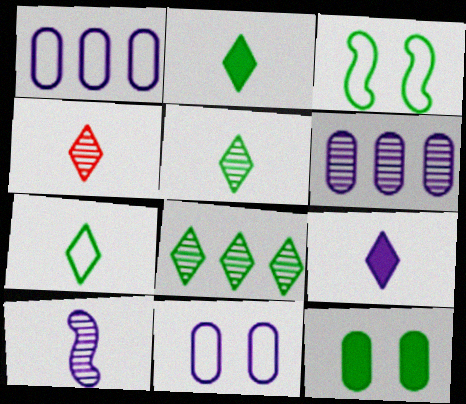[[2, 5, 7], 
[4, 7, 9]]